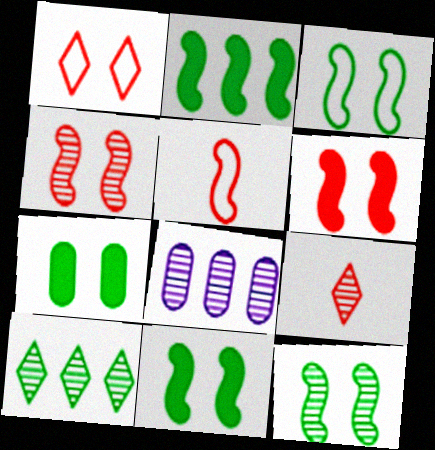[[3, 11, 12], 
[8, 9, 12]]